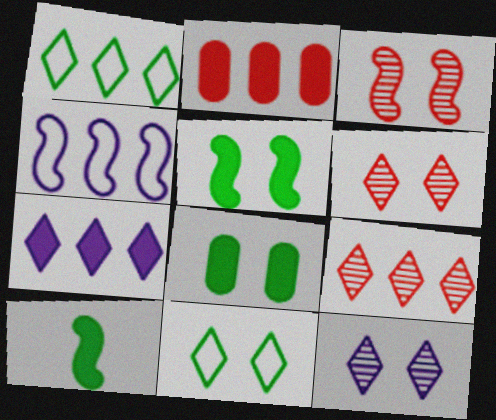[[1, 7, 9], 
[3, 4, 10]]